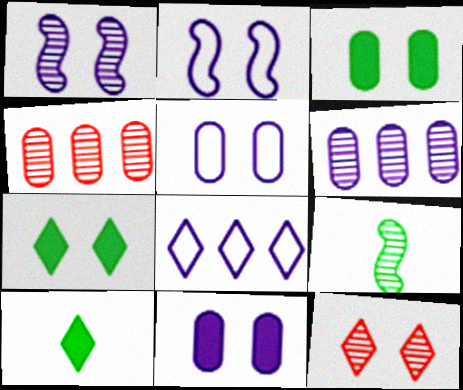[[2, 3, 12], 
[2, 4, 10], 
[6, 9, 12], 
[8, 10, 12]]